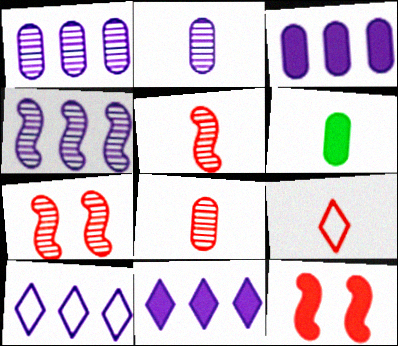[[3, 4, 10], 
[6, 7, 10], 
[6, 11, 12]]